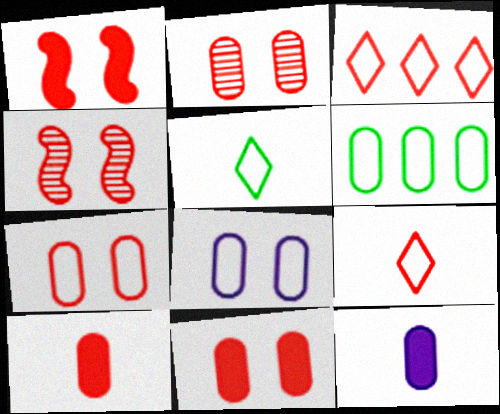[[2, 6, 12], 
[2, 7, 11], 
[3, 4, 10]]